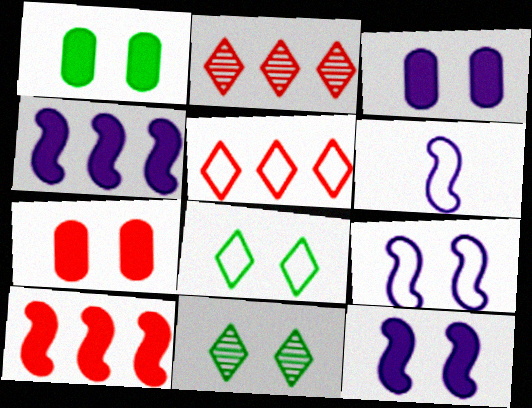[[1, 2, 6], 
[1, 3, 7], 
[7, 9, 11]]